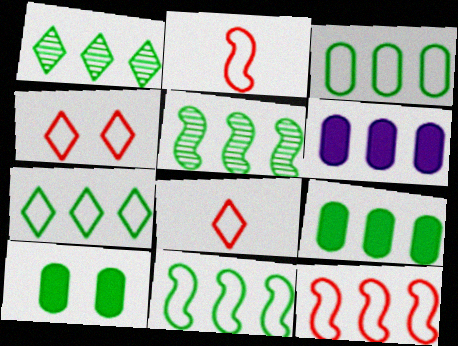[[1, 6, 12], 
[1, 9, 11], 
[3, 7, 11], 
[5, 7, 9]]